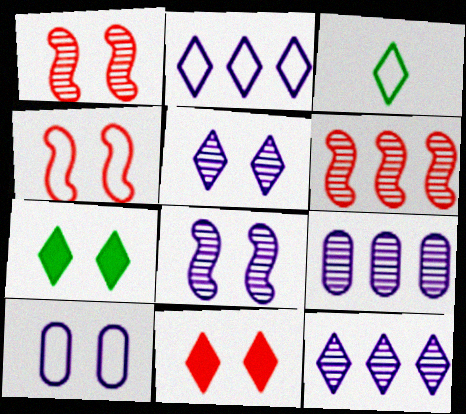[[1, 7, 10], 
[3, 11, 12]]